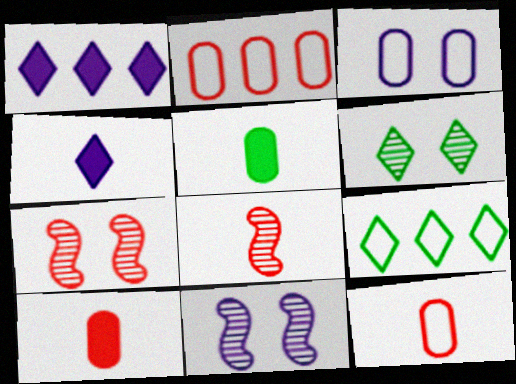[[9, 10, 11]]